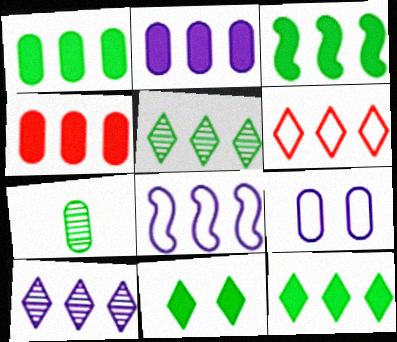[[1, 2, 4], 
[1, 3, 12], 
[2, 8, 10], 
[4, 5, 8], 
[4, 7, 9], 
[6, 10, 12]]